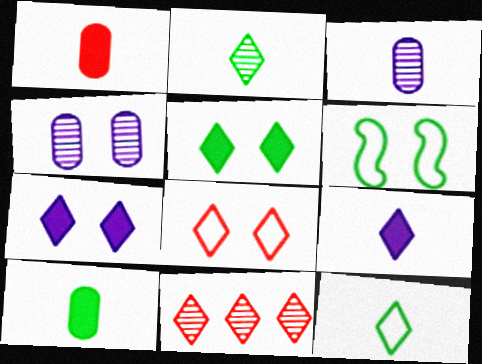[[7, 11, 12]]